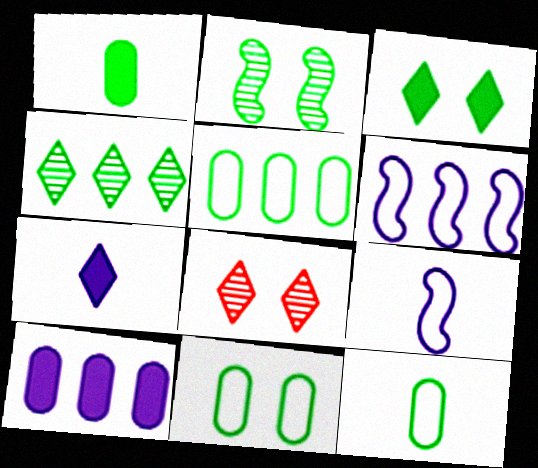[[1, 6, 8], 
[2, 3, 11], 
[5, 11, 12]]